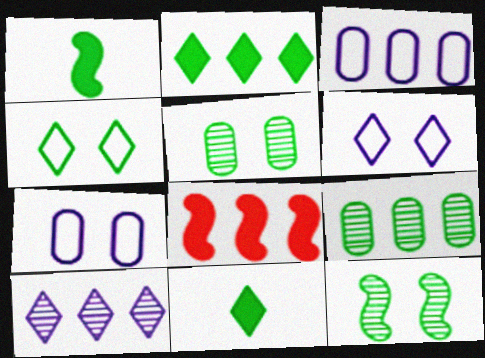[[1, 4, 9]]